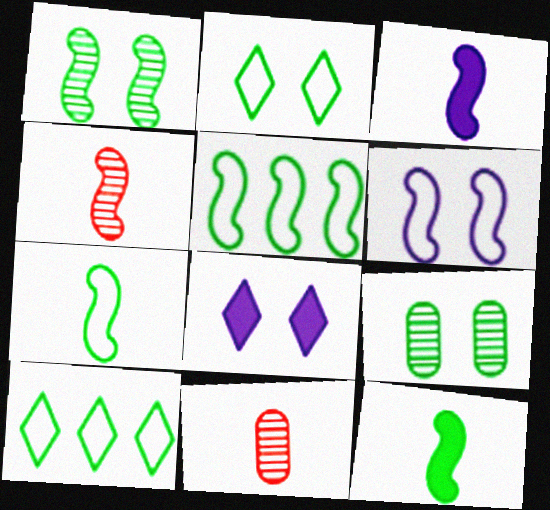[[1, 5, 12], 
[3, 4, 7], 
[5, 8, 11], 
[9, 10, 12]]